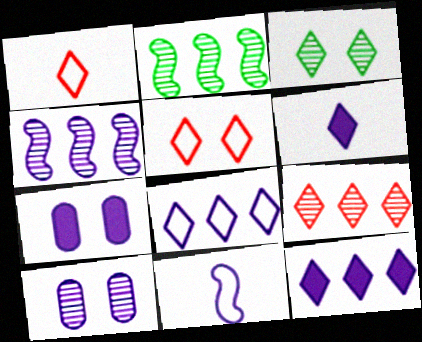[[1, 2, 7], 
[1, 3, 12], 
[10, 11, 12]]